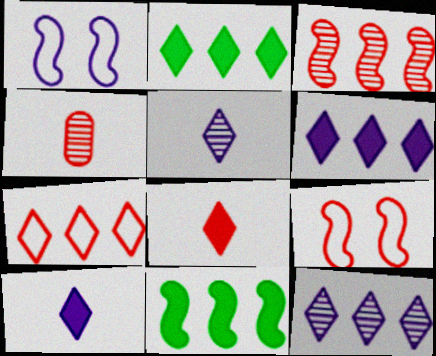[[1, 2, 4], 
[2, 7, 12]]